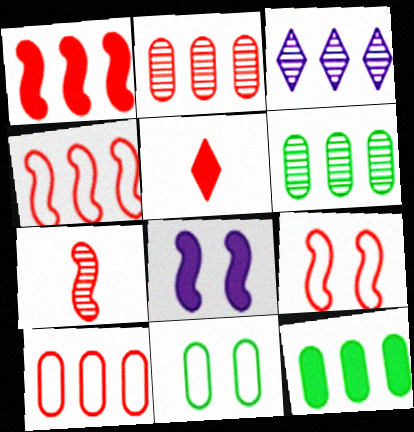[[1, 7, 9], 
[2, 5, 9], 
[3, 4, 12], 
[5, 8, 12]]